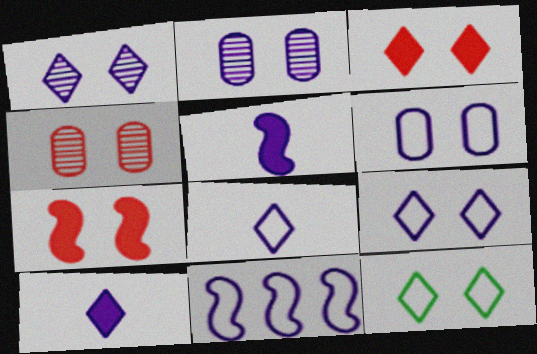[[1, 3, 12], 
[2, 7, 12], 
[2, 10, 11], 
[6, 8, 11]]